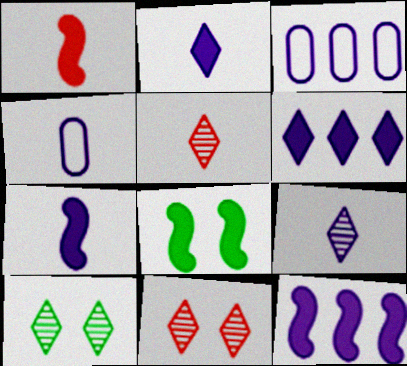[[1, 3, 10], 
[1, 8, 12], 
[3, 5, 8], 
[4, 7, 9]]